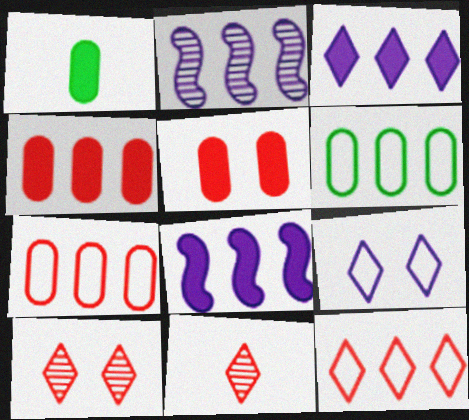[]